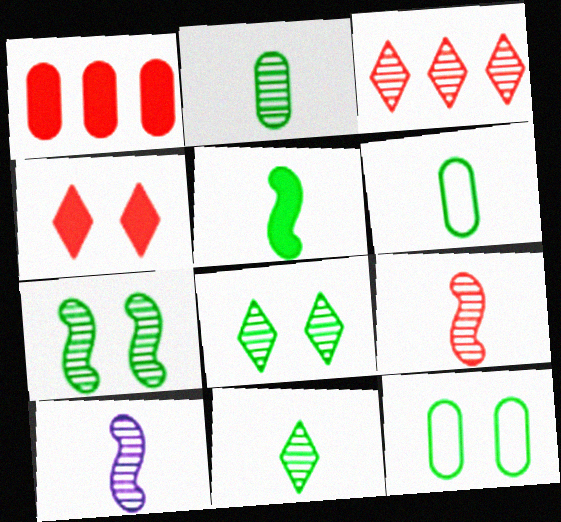[[5, 6, 11]]